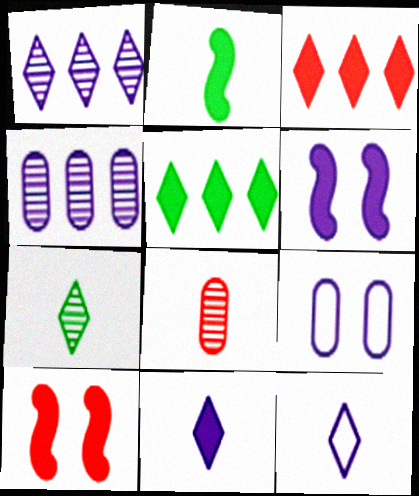[[2, 8, 12], 
[4, 6, 12]]